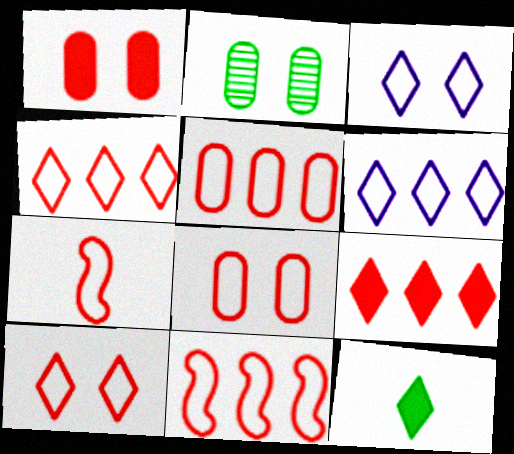[[4, 5, 11], 
[4, 7, 8], 
[5, 7, 10]]